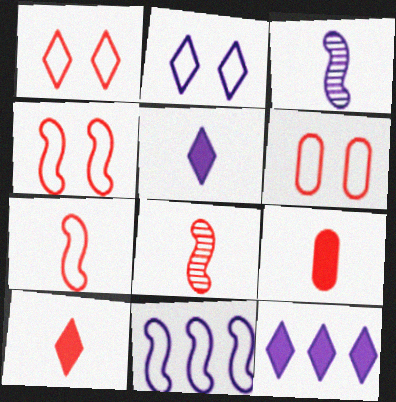[[1, 4, 6]]